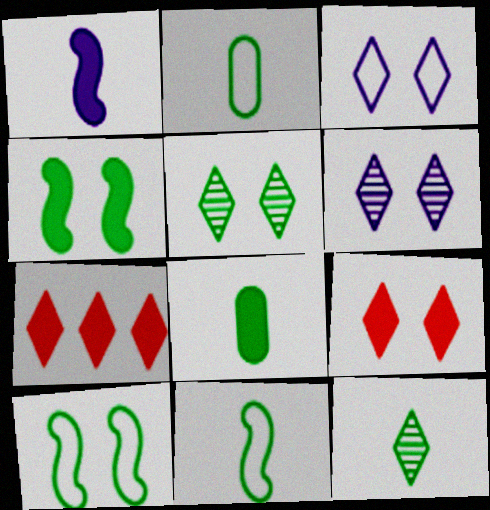[[3, 5, 9], 
[3, 7, 12], 
[8, 11, 12]]